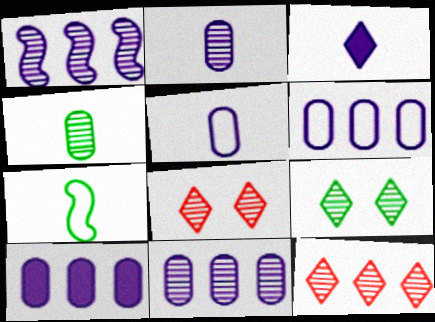[[1, 4, 8], 
[6, 10, 11], 
[7, 8, 10]]